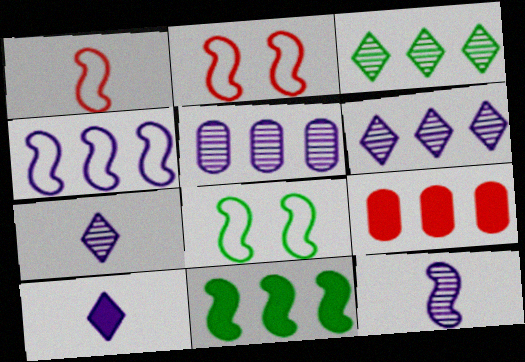[[1, 4, 8], 
[2, 11, 12], 
[3, 4, 9], 
[7, 8, 9]]